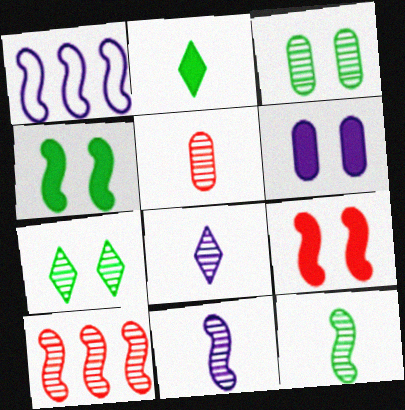[[1, 6, 8], 
[1, 9, 12], 
[3, 8, 10], 
[5, 8, 12]]